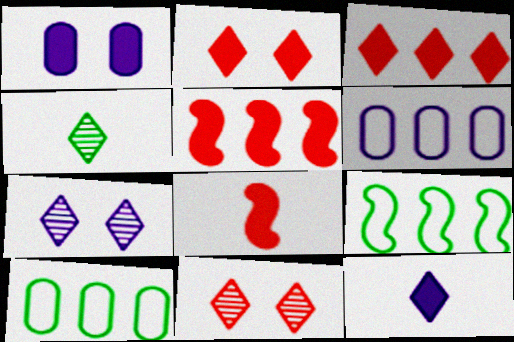[[7, 8, 10]]